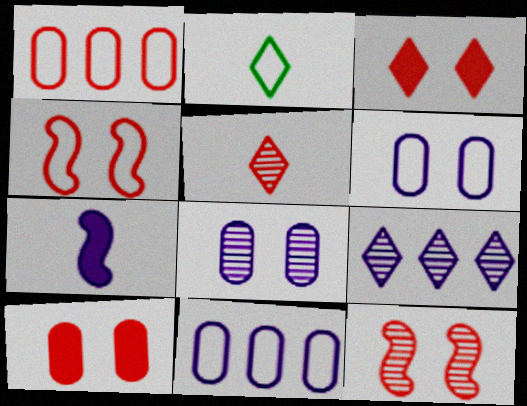[[2, 3, 9], 
[2, 4, 11], 
[6, 7, 9]]